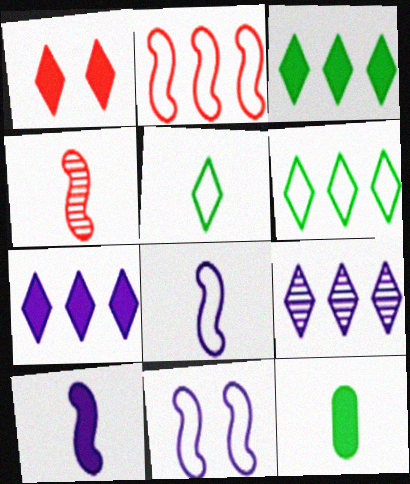[[1, 5, 9]]